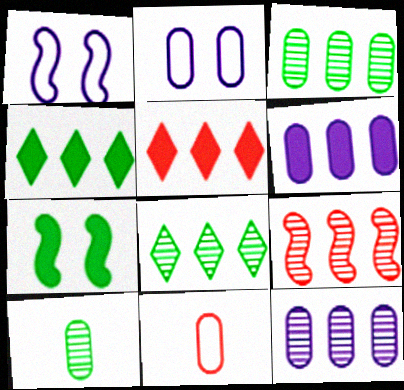[[1, 5, 10], 
[8, 9, 12]]